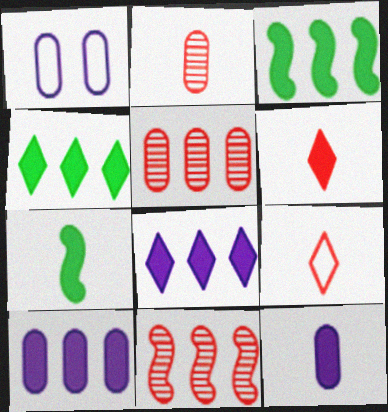[[6, 7, 12]]